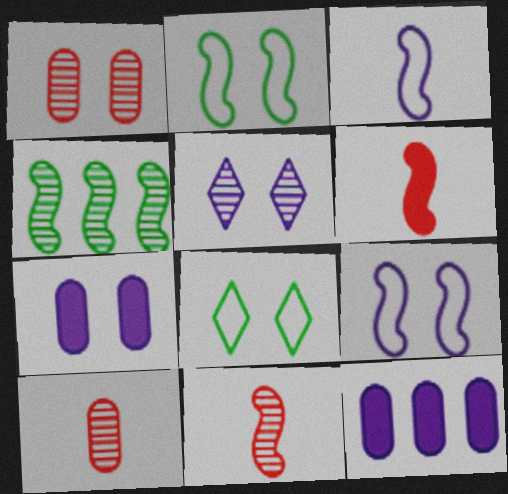[[3, 5, 12], 
[4, 5, 10], 
[4, 6, 9], 
[5, 7, 9], 
[8, 11, 12]]